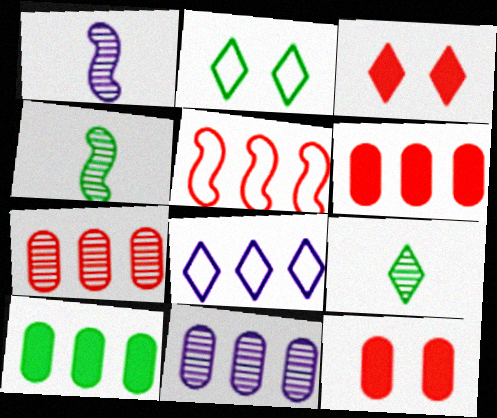[[1, 2, 6], 
[2, 4, 10], 
[3, 8, 9], 
[4, 8, 12]]